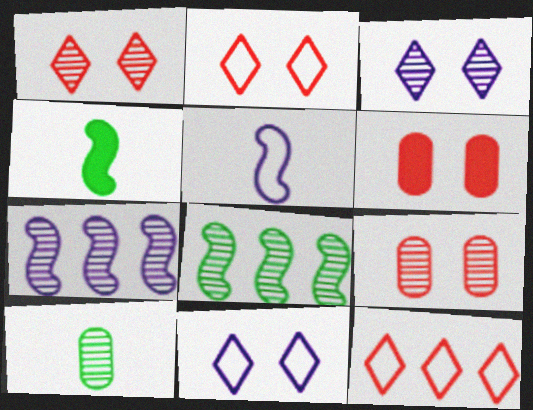[[1, 7, 10]]